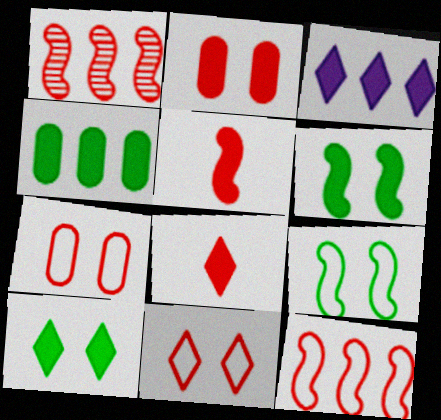[[1, 7, 8], 
[3, 8, 10]]